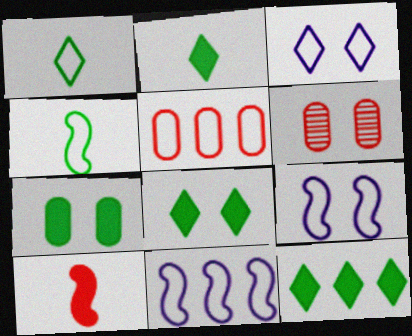[[1, 5, 9], 
[2, 6, 11], 
[2, 8, 12], 
[3, 4, 5], 
[6, 8, 9]]